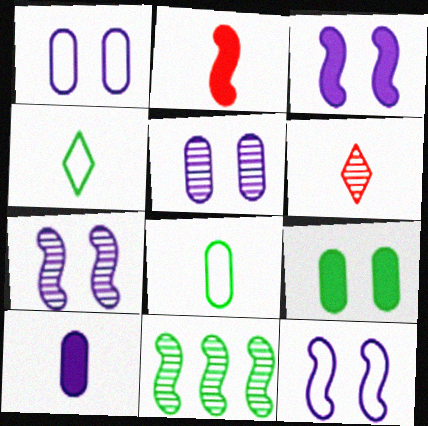[[2, 11, 12], 
[3, 7, 12], 
[4, 9, 11], 
[5, 6, 11]]